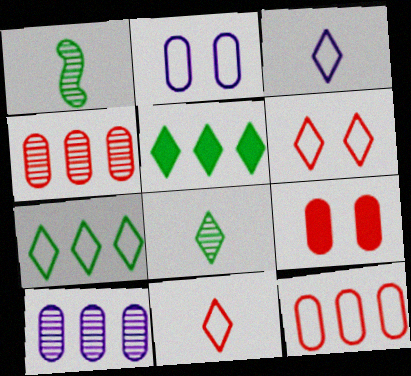[[3, 6, 7]]